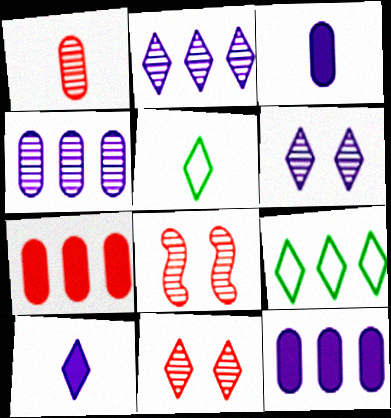[[3, 8, 9], 
[5, 8, 12], 
[9, 10, 11]]